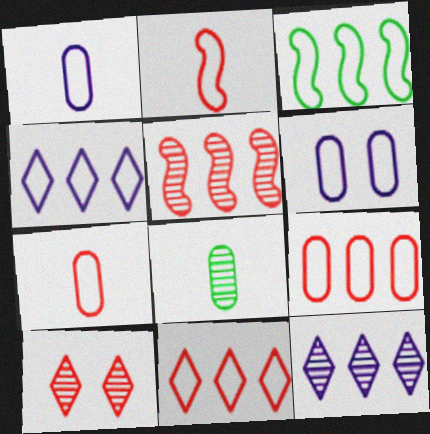[[3, 4, 9]]